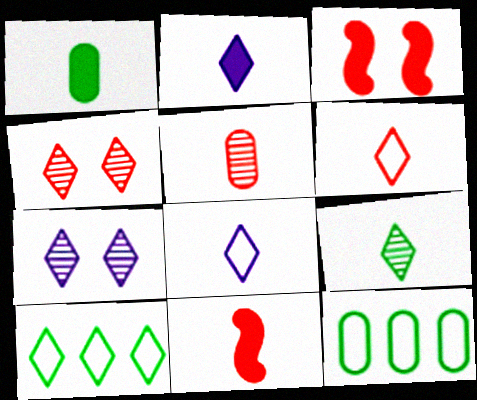[[1, 2, 11], 
[2, 4, 10], 
[2, 6, 9], 
[5, 6, 11], 
[7, 11, 12]]